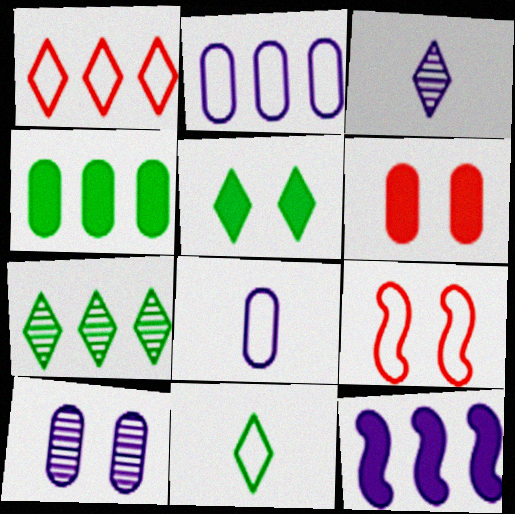[[1, 3, 5], 
[2, 9, 11], 
[3, 4, 9], 
[5, 7, 11], 
[5, 9, 10]]